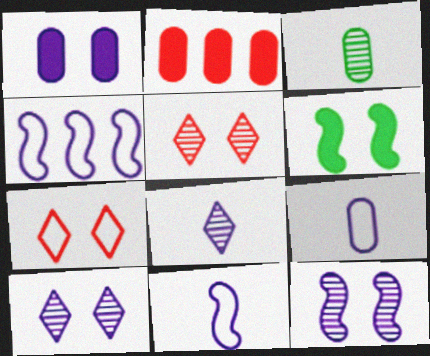[[1, 4, 8]]